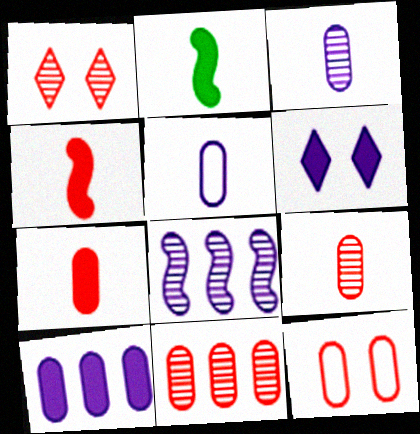[[5, 6, 8], 
[7, 11, 12]]